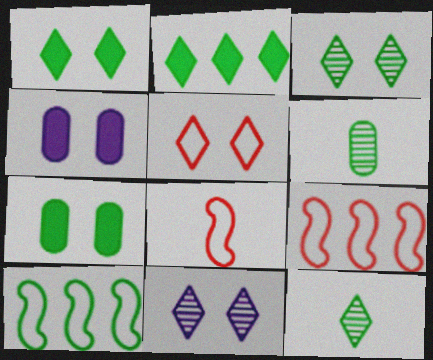[[1, 5, 11], 
[1, 6, 10], 
[4, 9, 12], 
[7, 10, 12]]